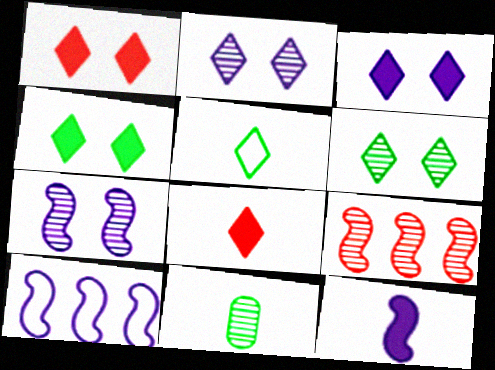[[1, 3, 4], 
[1, 10, 11], 
[2, 9, 11], 
[7, 10, 12]]